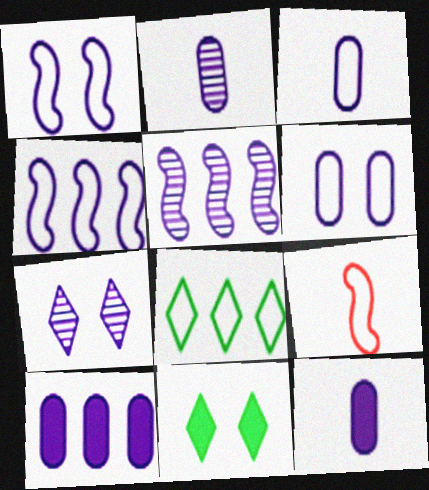[[2, 3, 12], 
[2, 5, 7], 
[2, 6, 10], 
[4, 7, 12], 
[6, 8, 9]]